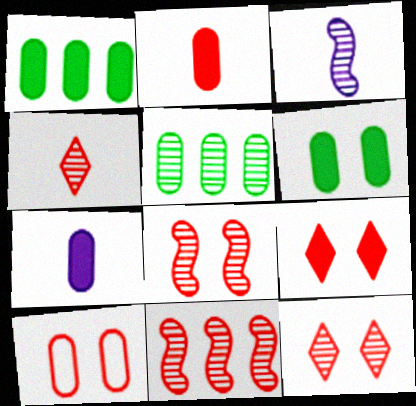[[3, 5, 12], 
[5, 7, 10], 
[8, 9, 10]]